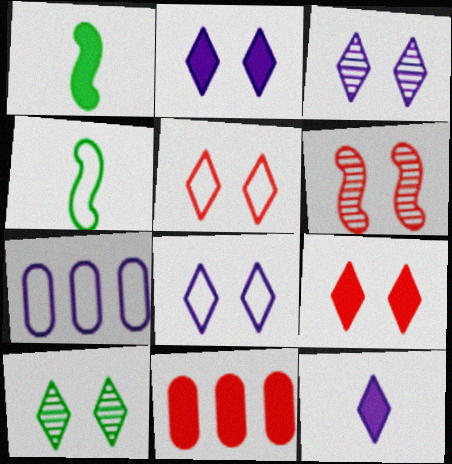[[1, 2, 11], 
[2, 3, 8], 
[2, 5, 10], 
[3, 4, 11], 
[4, 5, 7], 
[8, 9, 10]]